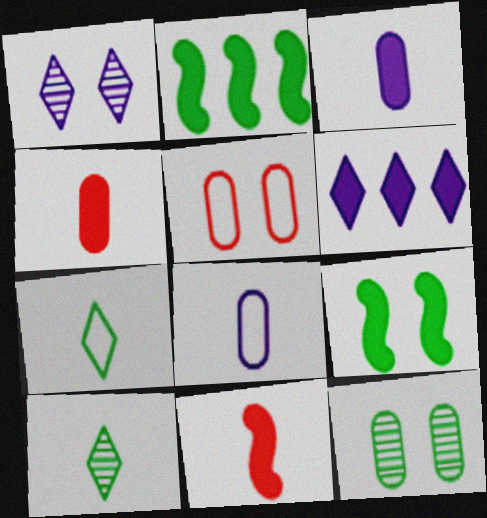[[1, 5, 9], 
[2, 7, 12], 
[4, 6, 9], 
[8, 10, 11]]